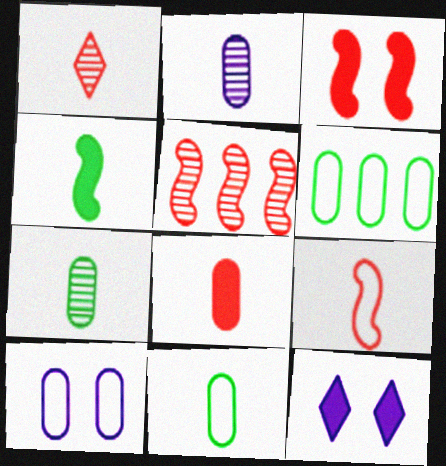[[1, 8, 9], 
[2, 8, 11], 
[3, 5, 9], 
[5, 11, 12]]